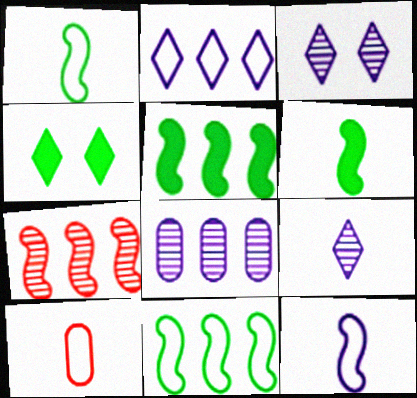[[3, 5, 10], 
[6, 9, 10]]